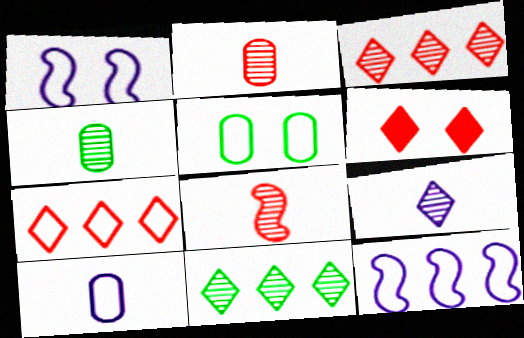[[4, 6, 12], 
[4, 8, 9]]